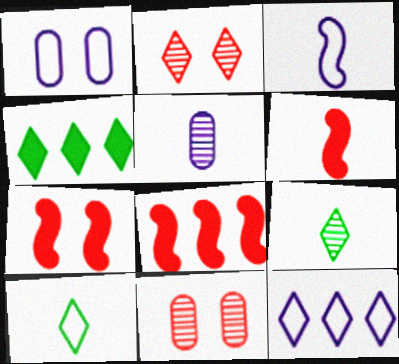[[1, 3, 12], 
[1, 8, 9], 
[3, 4, 11], 
[5, 6, 10], 
[6, 7, 8]]